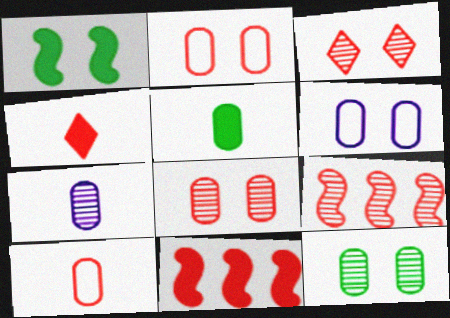[[1, 3, 6], 
[2, 4, 9], 
[3, 10, 11], 
[5, 7, 10]]